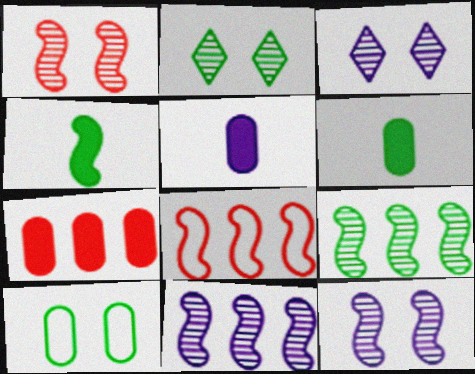[[2, 5, 8], 
[3, 6, 8], 
[4, 8, 12]]